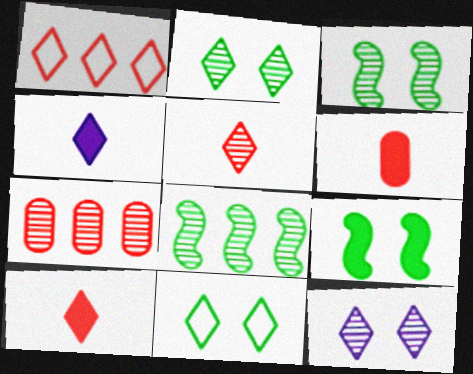[[1, 2, 4]]